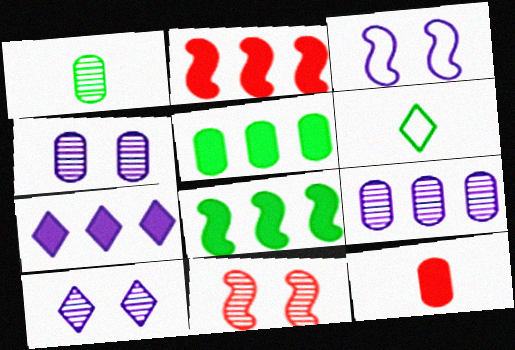[[2, 4, 6], 
[2, 5, 7]]